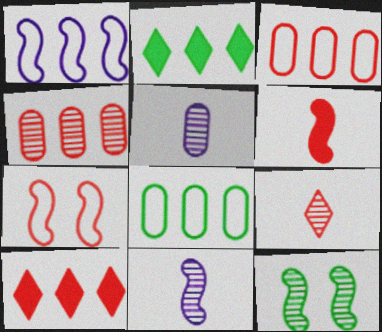[[1, 2, 4], 
[1, 6, 12], 
[2, 5, 7]]